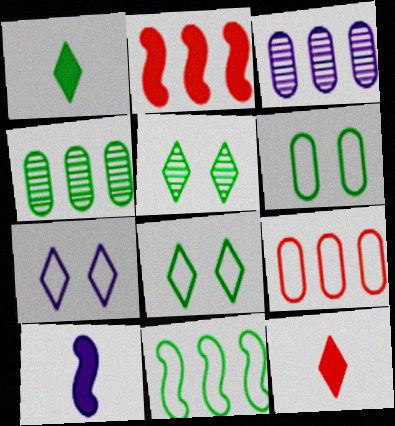[[3, 7, 10], 
[5, 9, 10]]